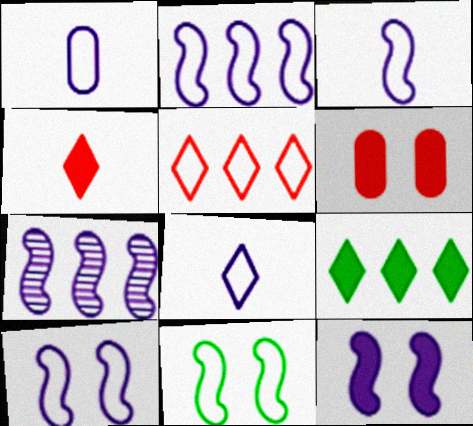[[1, 3, 8], 
[1, 5, 11], 
[2, 3, 10], 
[3, 7, 12]]